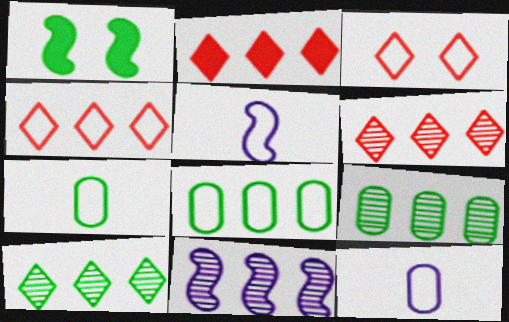[[1, 6, 12], 
[1, 7, 10], 
[2, 4, 6], 
[2, 8, 11], 
[3, 5, 8], 
[6, 9, 11]]